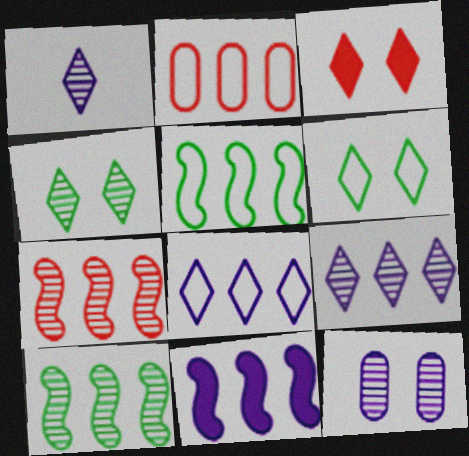[[2, 5, 8], 
[5, 7, 11]]